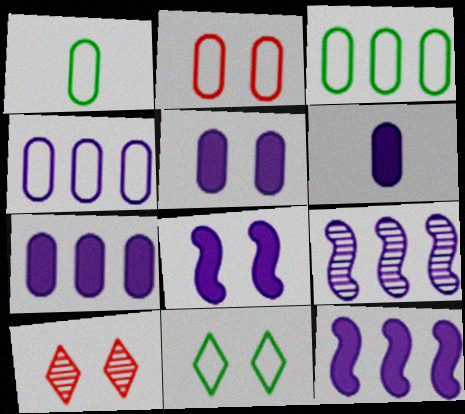[[1, 2, 4], 
[1, 10, 12], 
[5, 6, 7]]